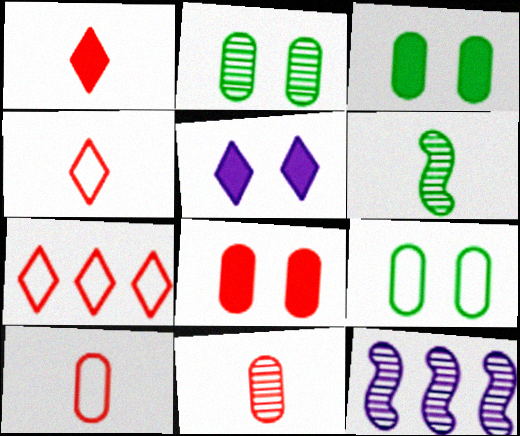[[1, 9, 12], 
[2, 3, 9], 
[3, 4, 12]]